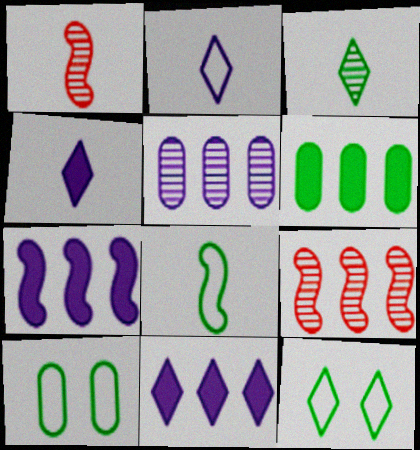[[1, 10, 11], 
[4, 9, 10]]